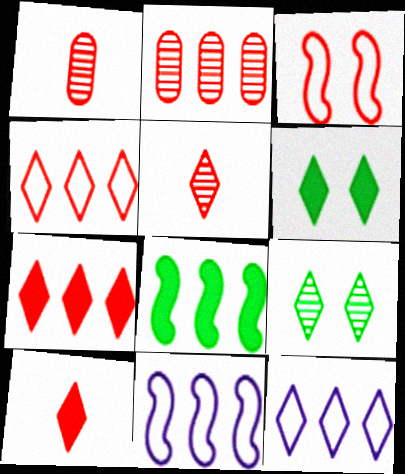[[1, 3, 7], 
[1, 6, 11], 
[2, 3, 10], 
[2, 8, 12], 
[5, 6, 12], 
[9, 10, 12]]